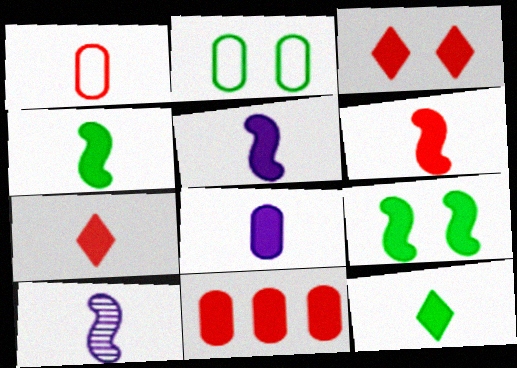[[1, 10, 12], 
[3, 6, 11], 
[4, 5, 6], 
[4, 7, 8], 
[6, 8, 12]]